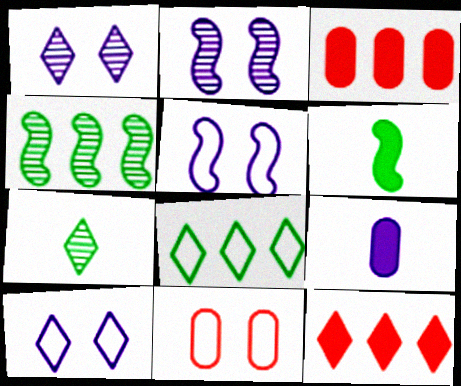[[3, 5, 7], 
[7, 10, 12]]